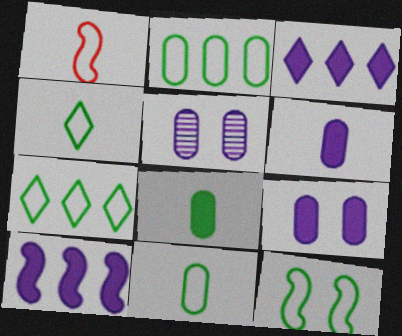[[2, 4, 12], 
[7, 11, 12]]